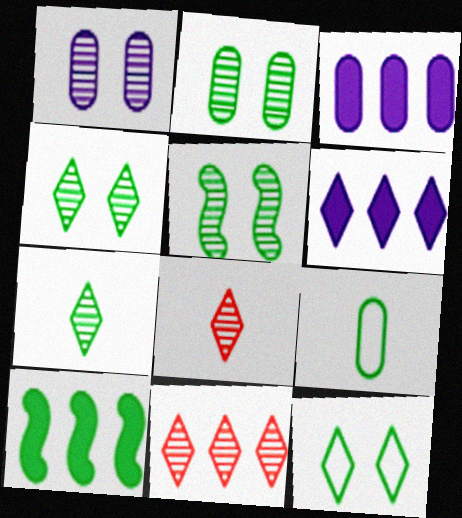[[2, 4, 5], 
[4, 9, 10], 
[6, 8, 12]]